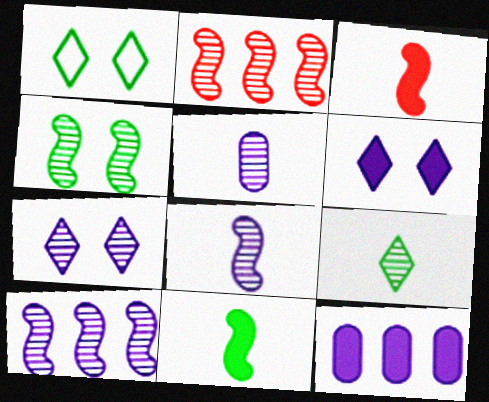[[2, 4, 8], 
[5, 7, 10]]